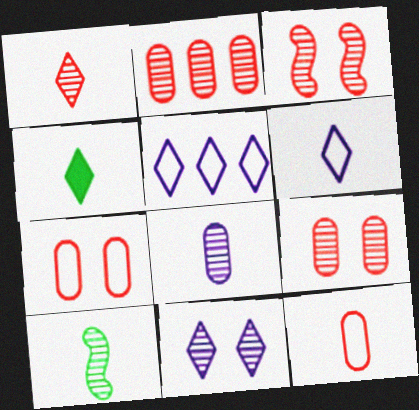[[1, 2, 3], 
[1, 4, 6], 
[1, 8, 10], 
[2, 10, 11]]